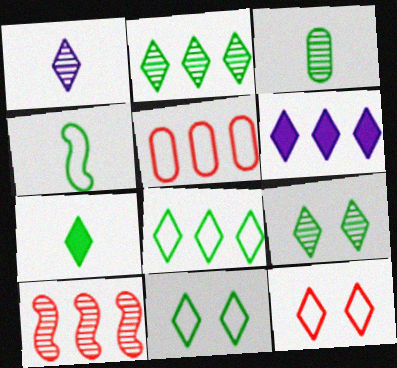[[2, 7, 11], 
[3, 4, 7], 
[7, 8, 9]]